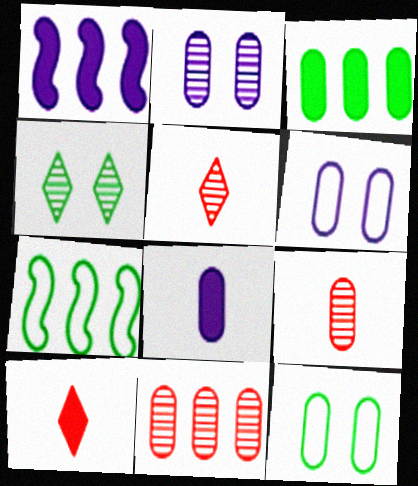[[1, 5, 12], 
[2, 7, 10], 
[3, 6, 9], 
[8, 11, 12]]